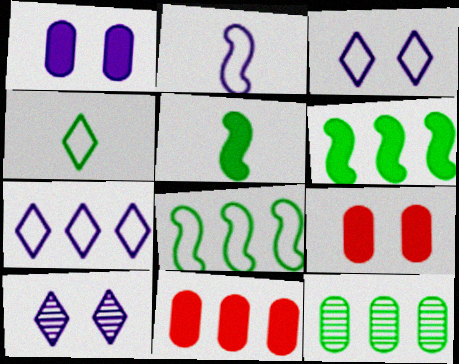[]